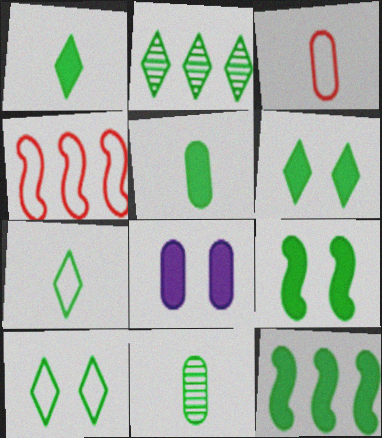[[1, 2, 10], 
[2, 6, 7], 
[5, 6, 12], 
[10, 11, 12]]